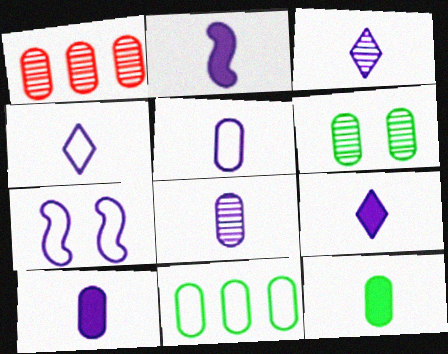[[1, 6, 8], 
[2, 3, 5], 
[2, 4, 8], 
[2, 9, 10], 
[3, 4, 9], 
[5, 8, 10], 
[6, 11, 12]]